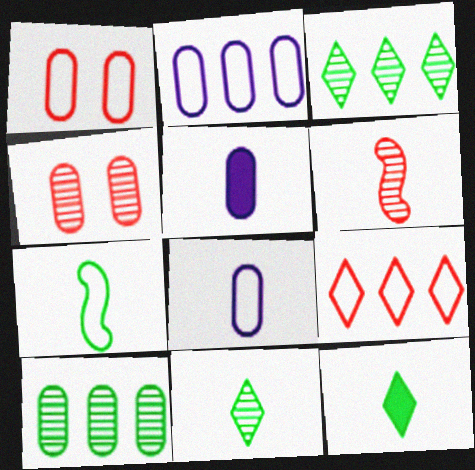[[1, 5, 10], 
[6, 8, 12]]